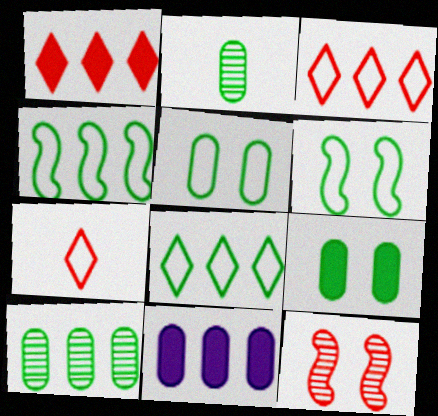[]